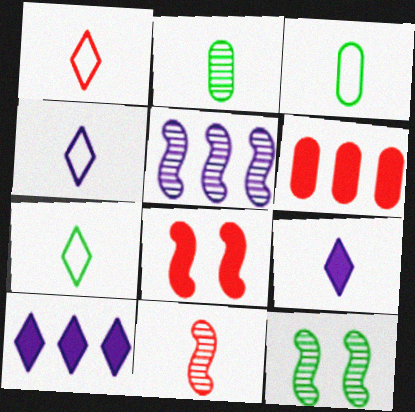[[1, 4, 7], 
[3, 9, 11], 
[4, 6, 12], 
[5, 11, 12]]